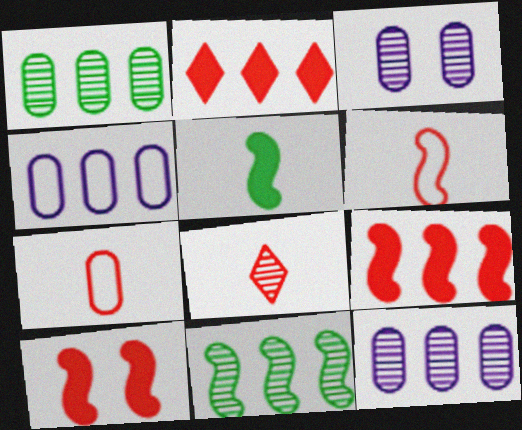[[2, 4, 11], 
[3, 8, 11]]